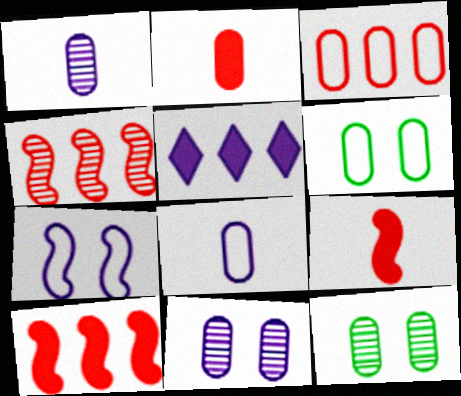[[1, 5, 7], 
[3, 6, 8]]